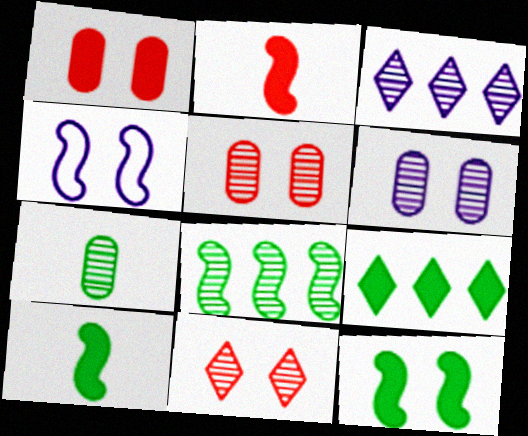[[2, 4, 8]]